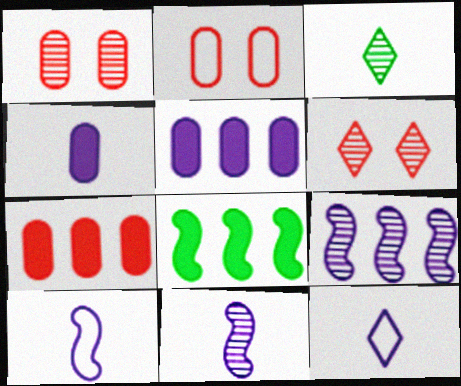[[1, 3, 9], 
[1, 8, 12], 
[4, 11, 12]]